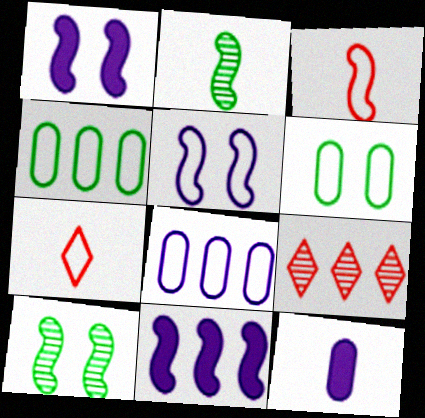[[2, 7, 12], 
[3, 10, 11], 
[4, 5, 7], 
[4, 9, 11]]